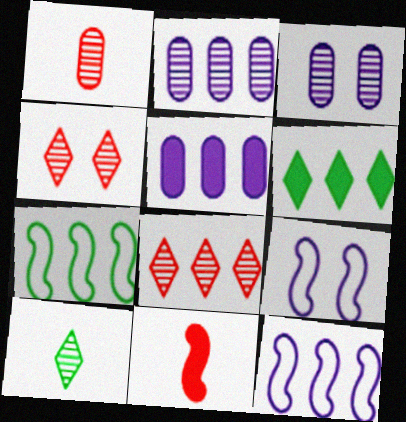[[1, 6, 9], 
[5, 7, 8]]